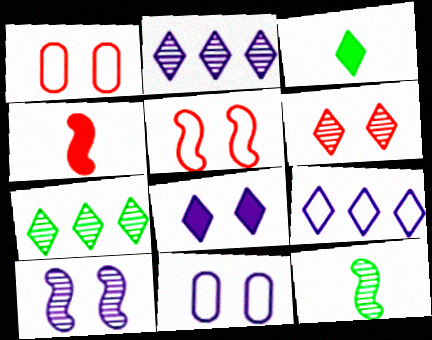[[3, 6, 9], 
[4, 7, 11], 
[8, 10, 11]]